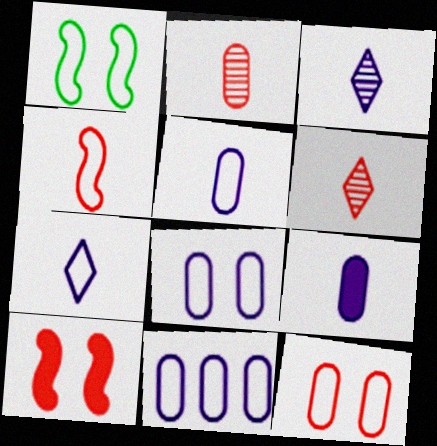[[5, 8, 11]]